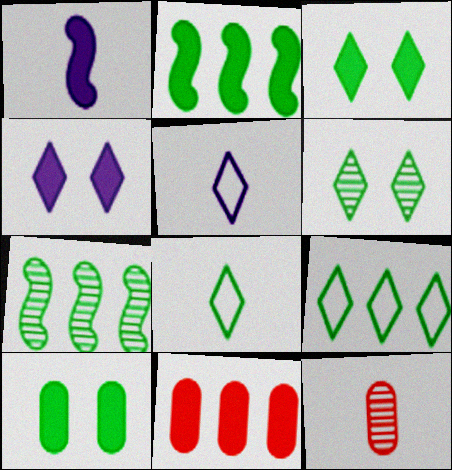[[1, 3, 11], 
[1, 8, 12], 
[7, 8, 10]]